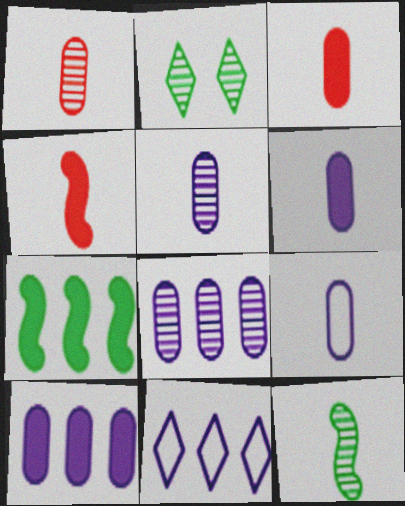[[5, 6, 9]]